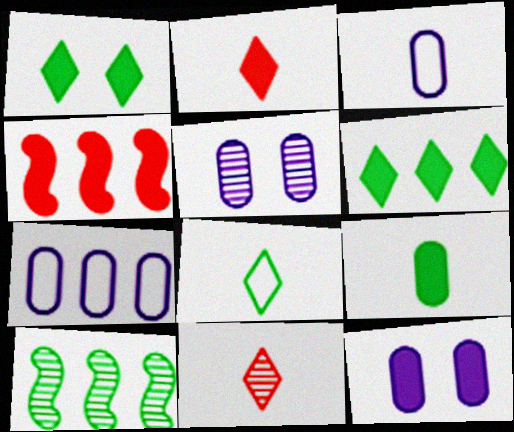[[4, 5, 8], 
[5, 10, 11]]